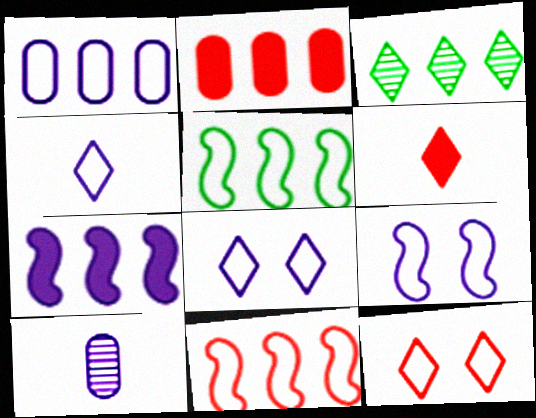[[1, 4, 9], 
[3, 6, 8], 
[7, 8, 10]]